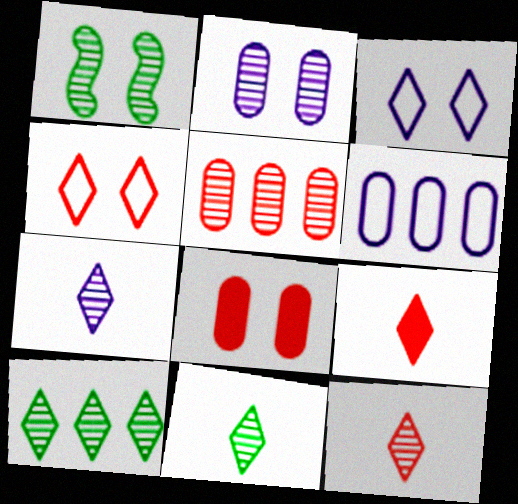[[1, 3, 8], 
[1, 5, 7], 
[1, 6, 9], 
[3, 9, 10], 
[7, 11, 12]]